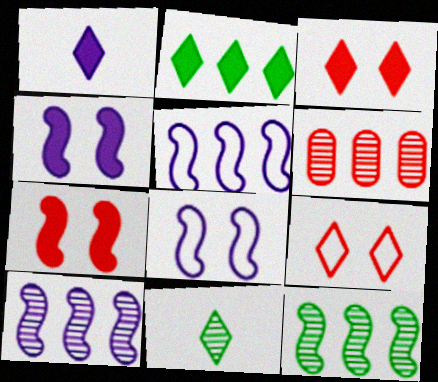[[1, 2, 3], 
[2, 5, 6]]